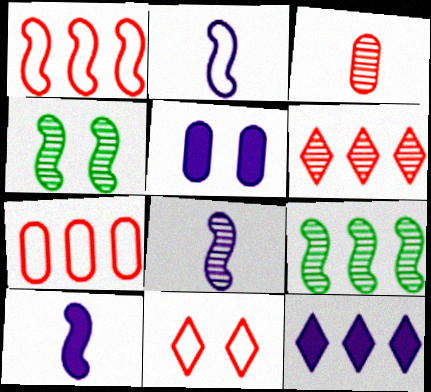[[1, 4, 10], 
[2, 8, 10], 
[4, 5, 11], 
[5, 10, 12], 
[7, 9, 12]]